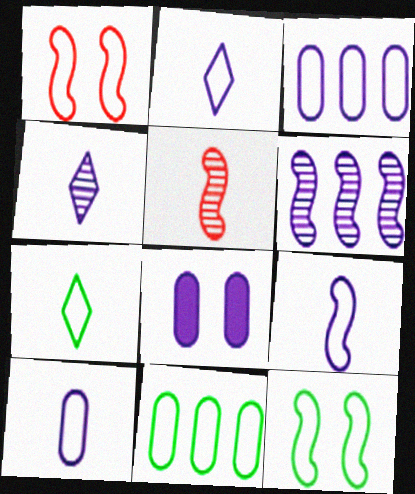[[1, 2, 11], 
[1, 3, 7], 
[2, 6, 8], 
[2, 9, 10], 
[7, 11, 12]]